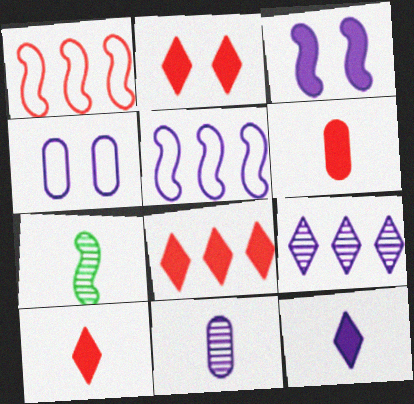[[1, 3, 7], 
[2, 8, 10], 
[4, 7, 8]]